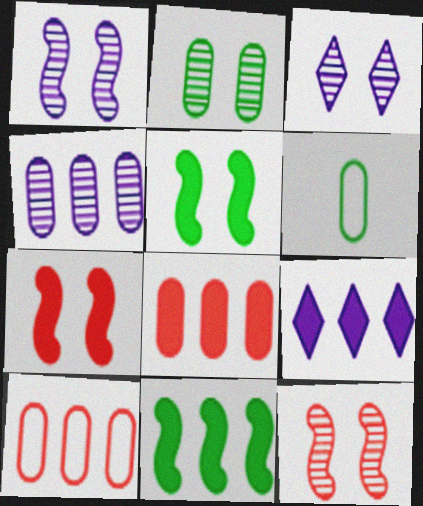[[2, 3, 12], 
[6, 9, 12], 
[8, 9, 11]]